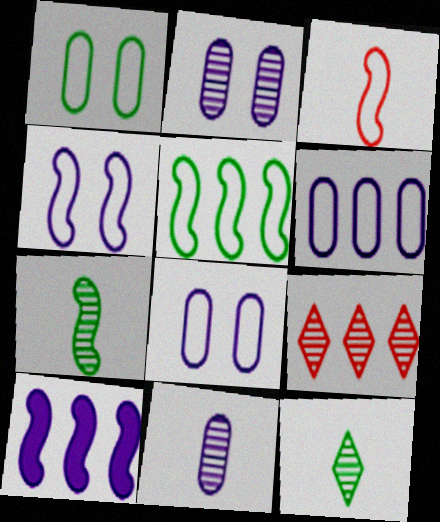[[2, 7, 9], 
[3, 4, 5]]